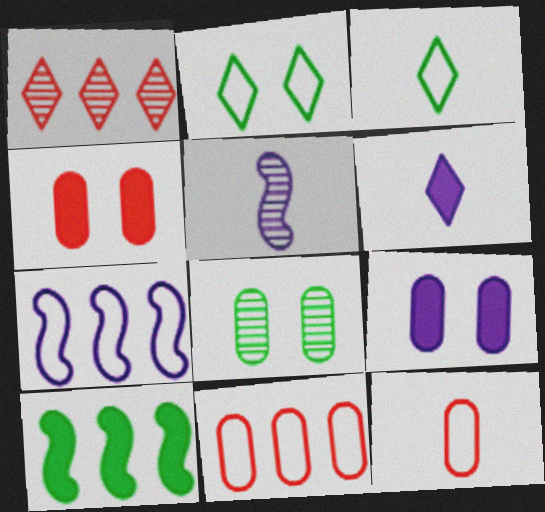[[1, 2, 6], 
[1, 5, 8], 
[2, 7, 12], 
[3, 8, 10], 
[4, 6, 10]]